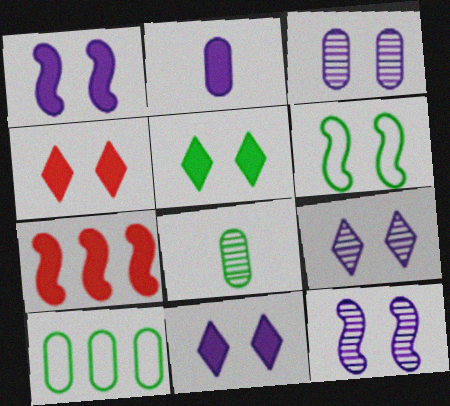[[2, 5, 7], 
[3, 4, 6], 
[3, 9, 12], 
[4, 5, 11]]